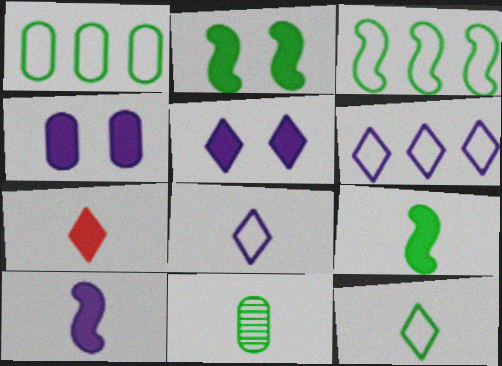[[9, 11, 12]]